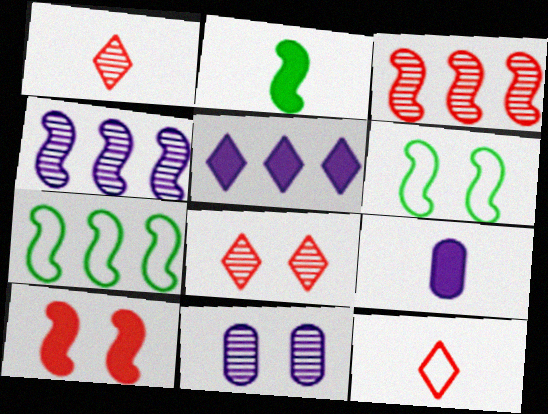[[7, 8, 9]]